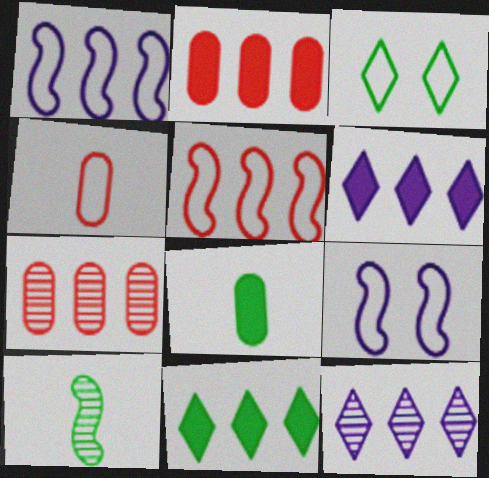[[1, 3, 4], 
[1, 7, 11]]